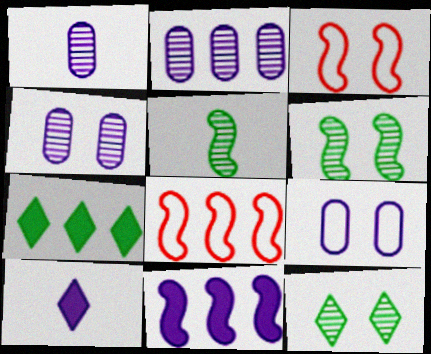[[1, 2, 4], 
[1, 3, 7], 
[2, 7, 8], 
[3, 5, 11]]